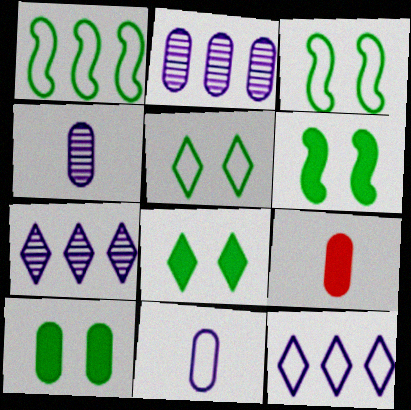[[3, 7, 9], 
[6, 8, 10]]